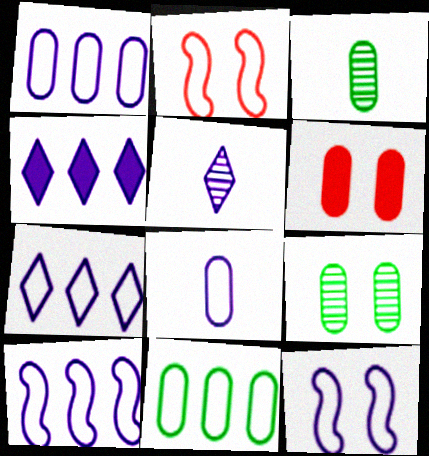[[1, 3, 6], 
[1, 7, 10], 
[2, 3, 4], 
[7, 8, 12]]